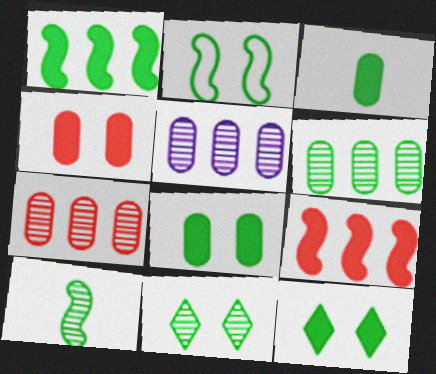[[1, 2, 10], 
[1, 3, 12], 
[2, 8, 11], 
[5, 6, 7], 
[6, 10, 11]]